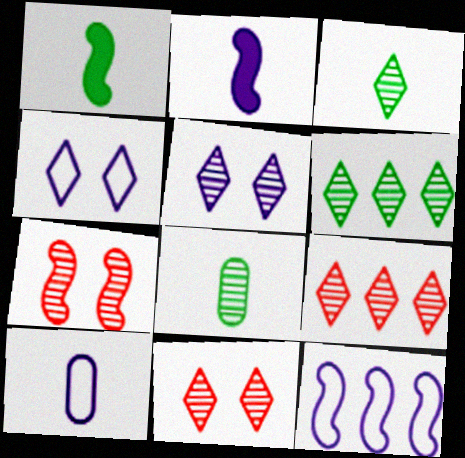[[1, 7, 12], 
[3, 5, 9], 
[4, 10, 12]]